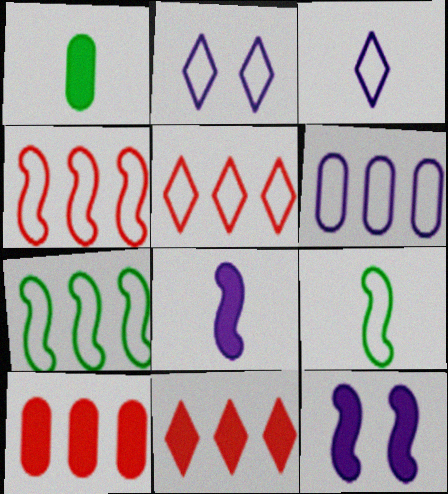[[1, 11, 12], 
[5, 6, 7]]